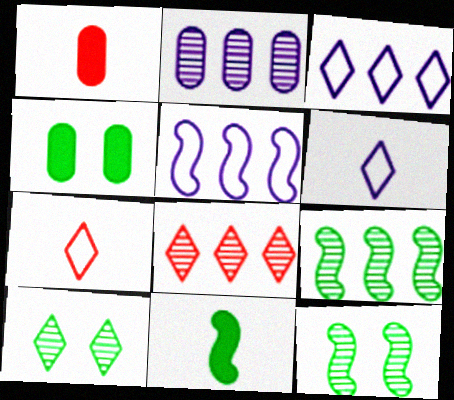[[1, 3, 12], 
[1, 5, 10], 
[2, 8, 9]]